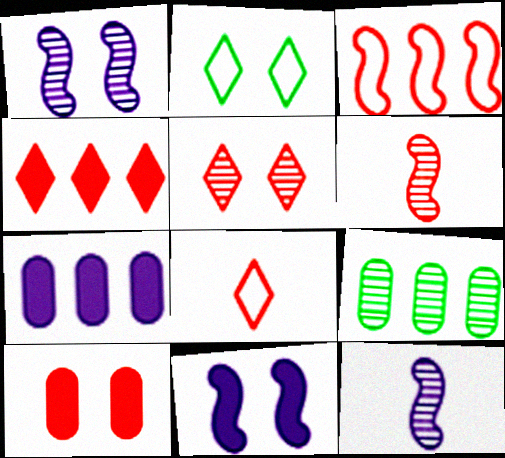[[1, 2, 10], 
[2, 6, 7], 
[4, 5, 8], 
[5, 9, 12], 
[8, 9, 11]]